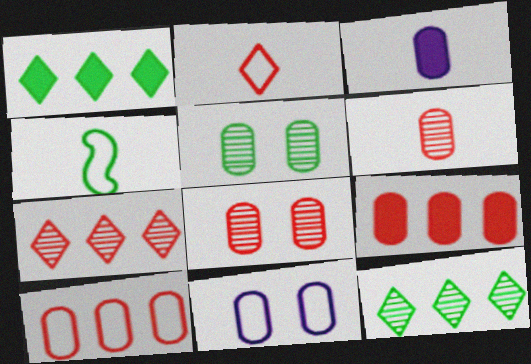[[1, 4, 5], 
[3, 5, 10]]